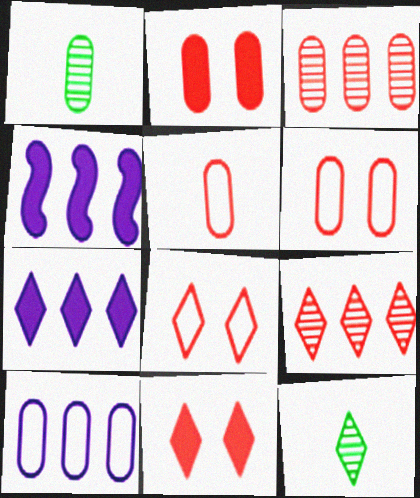[[1, 2, 10], 
[1, 4, 8], 
[2, 3, 5], 
[4, 6, 12], 
[7, 8, 12]]